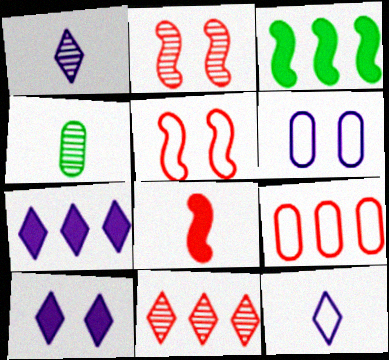[[4, 5, 7], 
[4, 8, 12]]